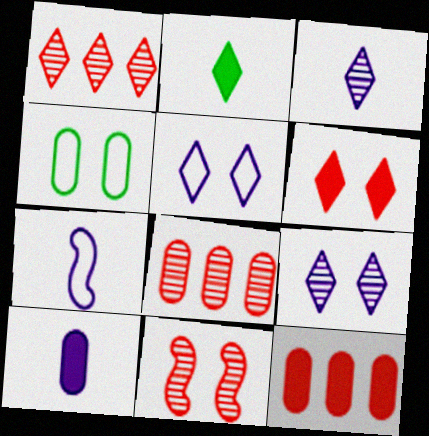[[1, 2, 5], 
[3, 7, 10], 
[4, 8, 10]]